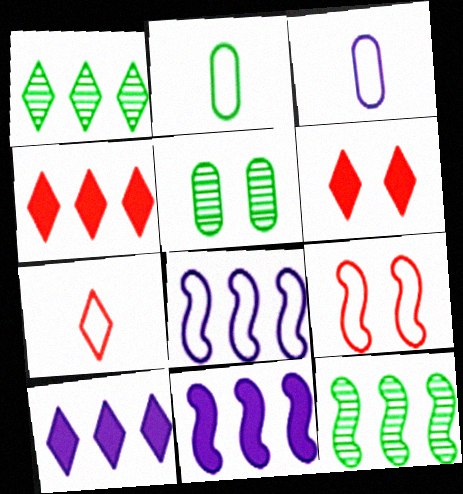[[3, 6, 12], 
[5, 7, 11]]